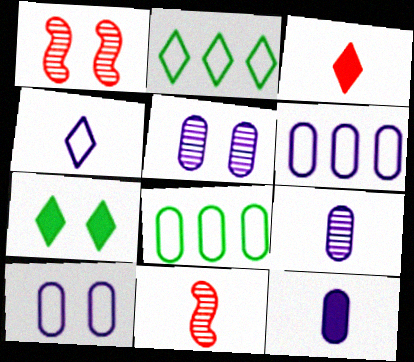[[1, 2, 12], 
[1, 7, 10], 
[5, 6, 12], 
[6, 7, 11]]